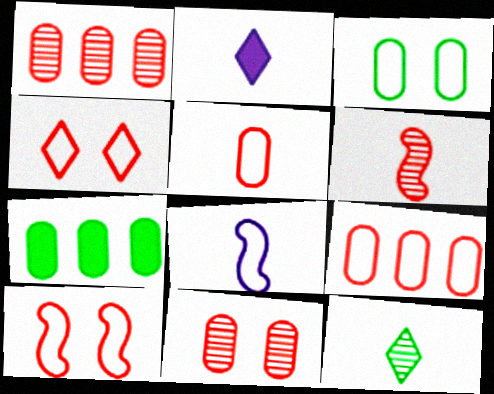[]